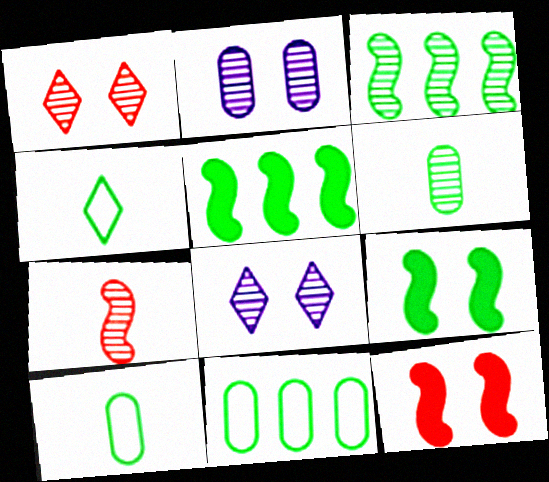[]